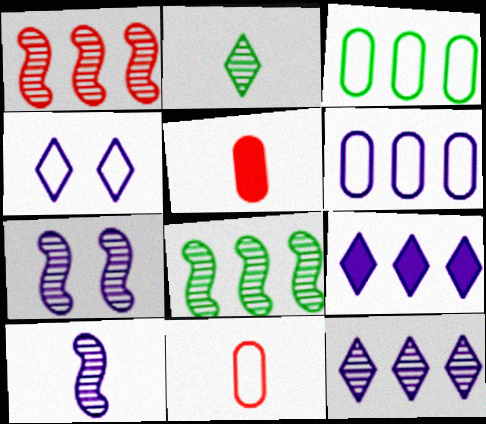[[1, 3, 9], 
[4, 5, 8]]